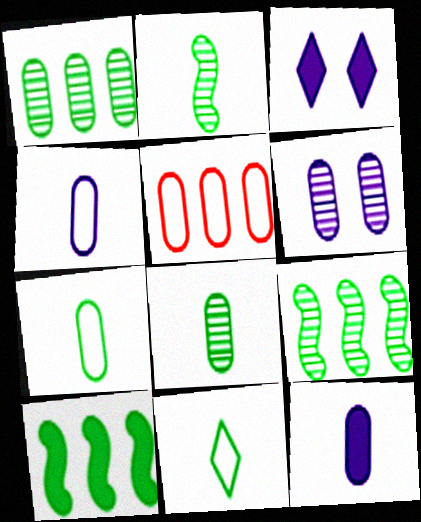[[2, 3, 5]]